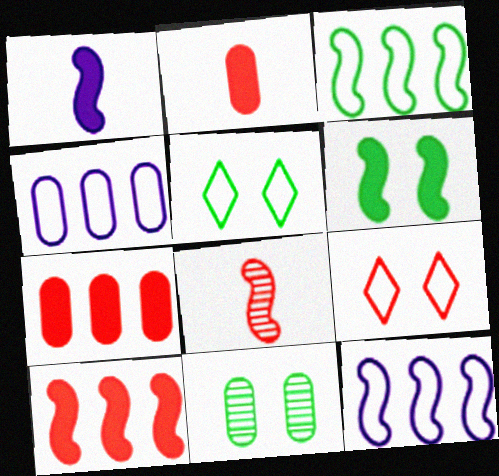[[1, 6, 10], 
[2, 4, 11], 
[5, 6, 11], 
[6, 8, 12], 
[7, 8, 9]]